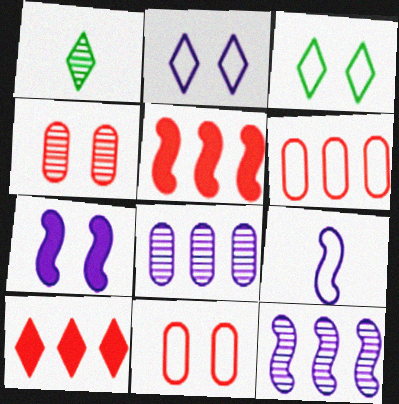[[1, 2, 10], 
[1, 4, 12], 
[1, 6, 7], 
[3, 4, 7], 
[3, 6, 9], 
[7, 9, 12]]